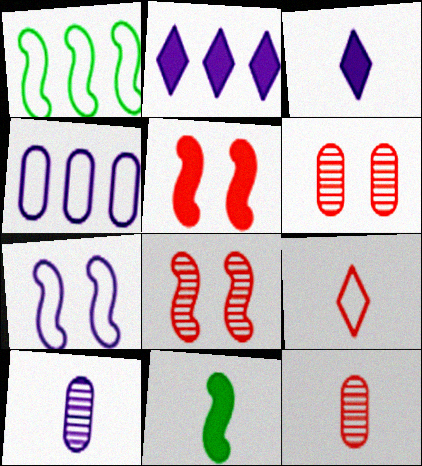[[1, 3, 6], 
[2, 7, 10], 
[9, 10, 11]]